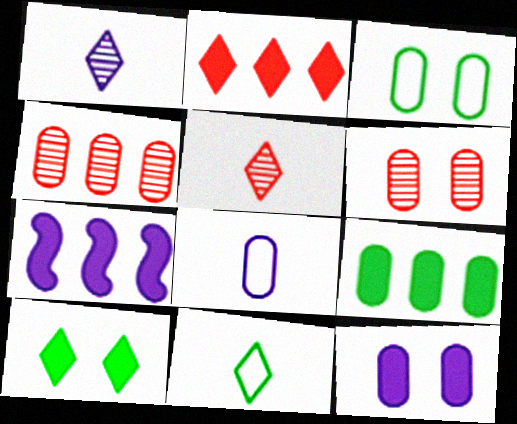[[2, 7, 9], 
[3, 5, 7], 
[3, 6, 12], 
[6, 7, 11], 
[6, 8, 9]]